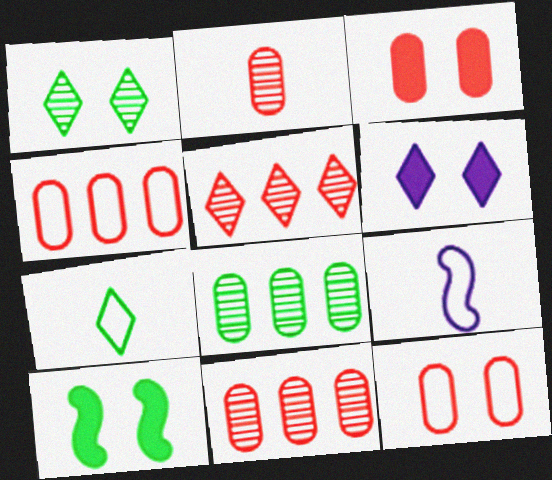[[2, 3, 4], 
[3, 6, 10], 
[5, 6, 7], 
[7, 8, 10]]